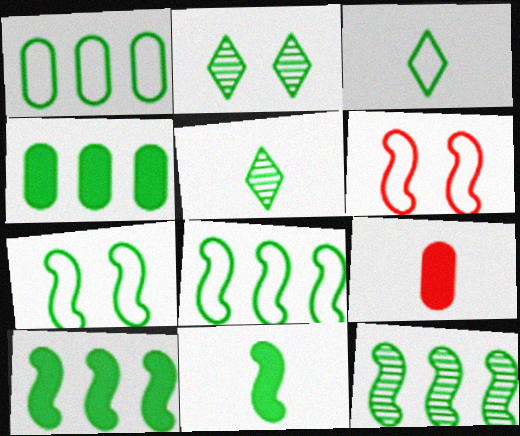[[1, 2, 11], 
[1, 3, 7], 
[4, 5, 7], 
[7, 11, 12], 
[8, 10, 12]]